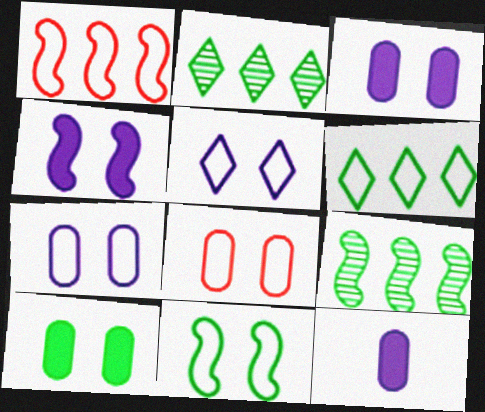[[5, 8, 11]]